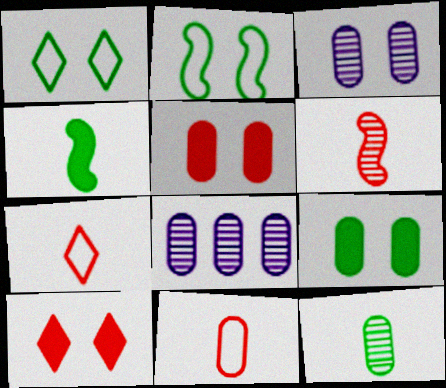[[2, 3, 10], 
[8, 9, 11]]